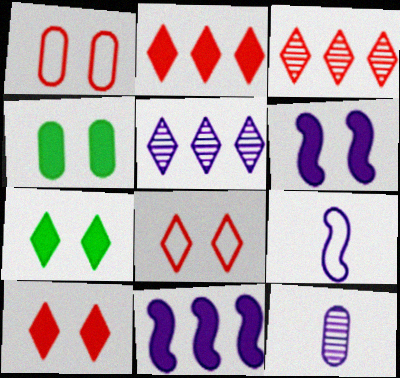[[3, 4, 9], 
[4, 6, 10]]